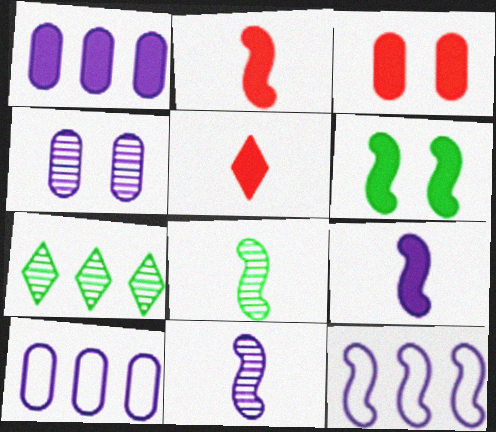[[1, 5, 6]]